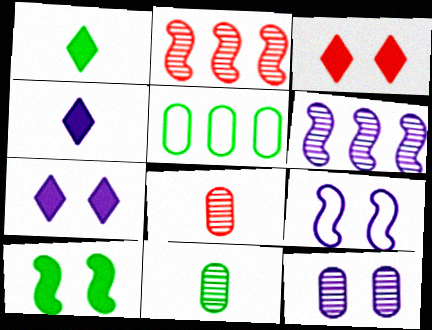[[7, 9, 12]]